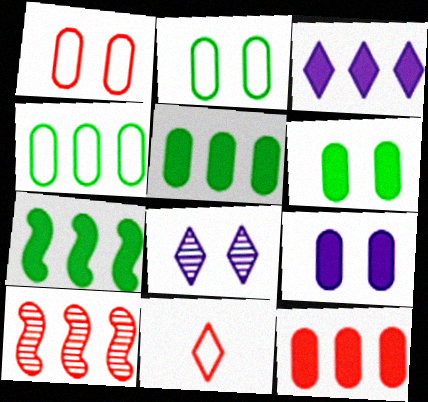[[3, 4, 10], 
[3, 7, 12]]